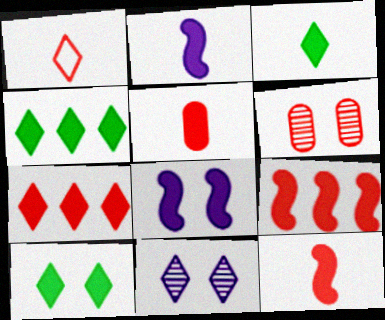[[1, 4, 11], 
[1, 6, 9], 
[2, 3, 5], 
[3, 4, 10], 
[4, 5, 8]]